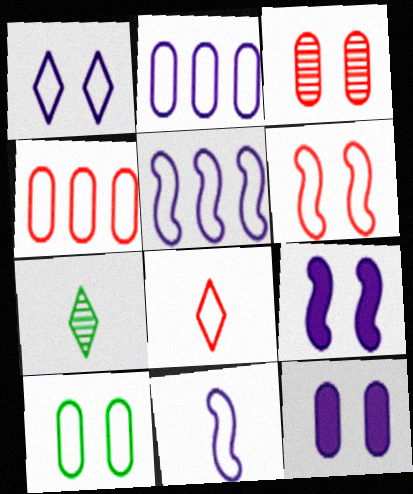[[1, 2, 11], 
[1, 6, 10], 
[3, 10, 12], 
[4, 6, 8], 
[4, 7, 9], 
[5, 8, 10]]